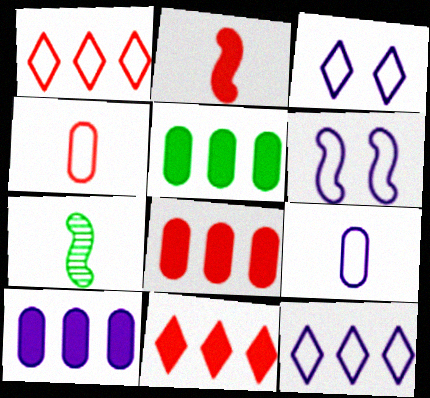[[3, 7, 8], 
[5, 8, 10], 
[6, 9, 12]]